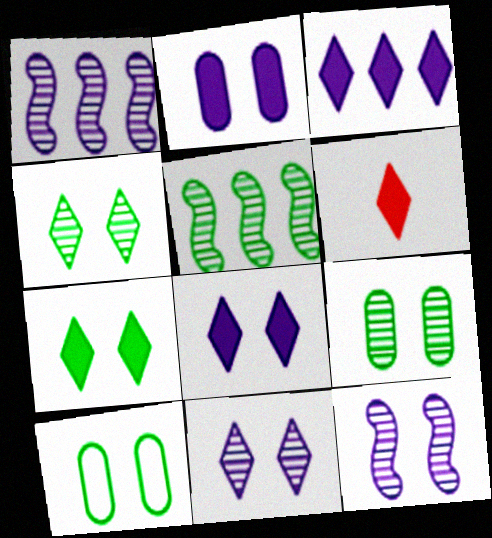[[1, 6, 10], 
[3, 6, 7]]